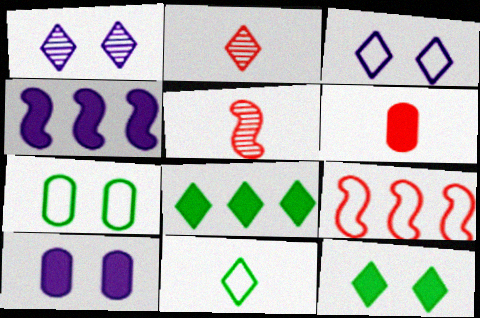[[2, 3, 8], 
[2, 4, 7], 
[4, 6, 12]]